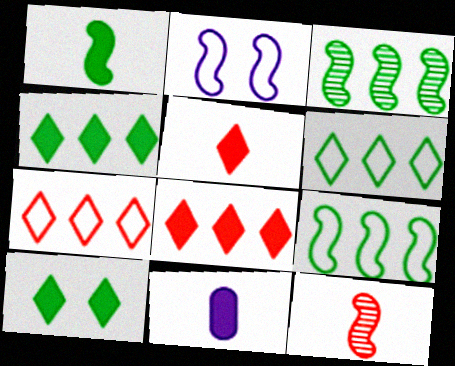[[1, 5, 11]]